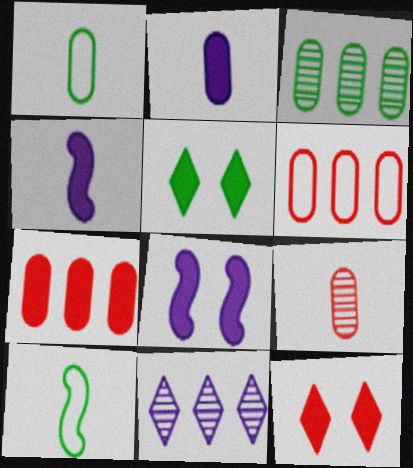[[1, 2, 9], 
[3, 5, 10], 
[4, 5, 7]]